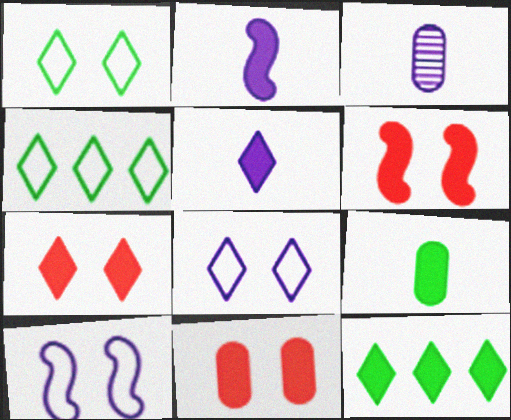[[2, 11, 12], 
[3, 4, 6], 
[5, 7, 12], 
[6, 7, 11]]